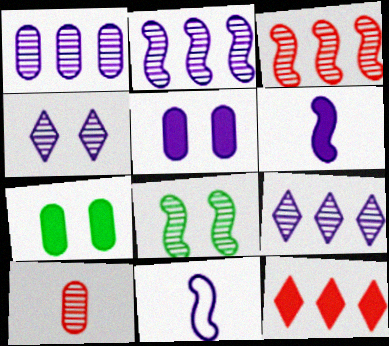[[1, 2, 9], 
[5, 9, 11], 
[6, 7, 12], 
[8, 9, 10]]